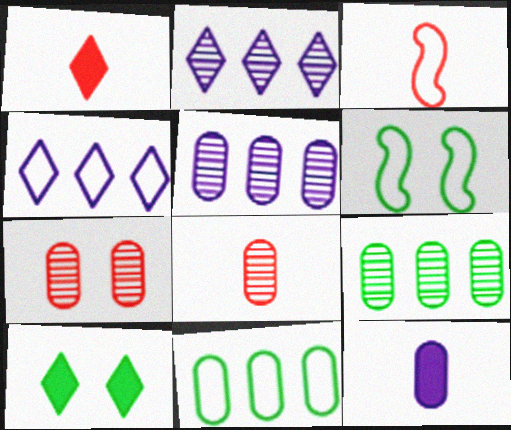[[1, 3, 8], 
[1, 5, 6], 
[3, 5, 10], 
[7, 11, 12]]